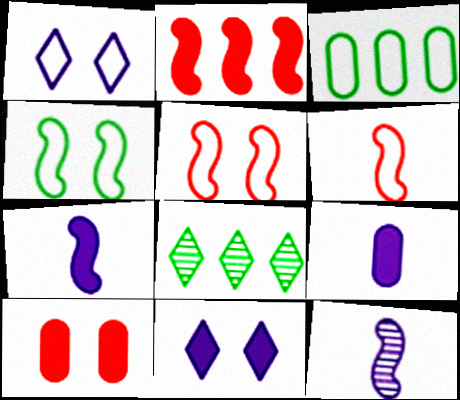[[1, 3, 6], 
[2, 4, 12], 
[5, 8, 9]]